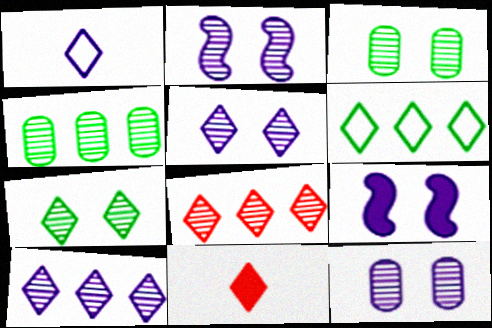[[2, 5, 12], 
[5, 6, 11]]